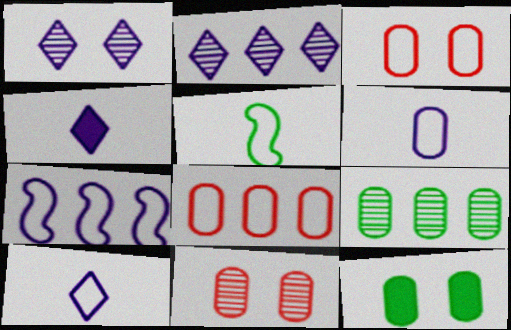[]